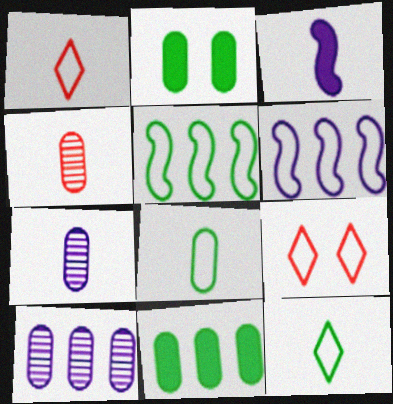[[3, 4, 12], 
[6, 8, 9]]